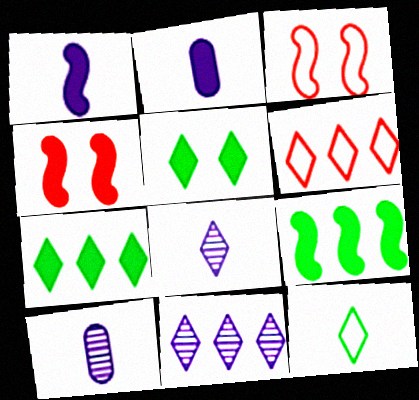[[1, 4, 9], 
[2, 4, 7], 
[3, 7, 10], 
[5, 6, 8], 
[6, 7, 11]]